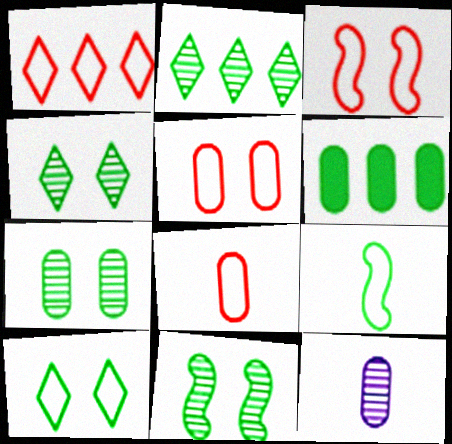[[1, 3, 8], 
[4, 6, 9], 
[4, 7, 11], 
[5, 6, 12]]